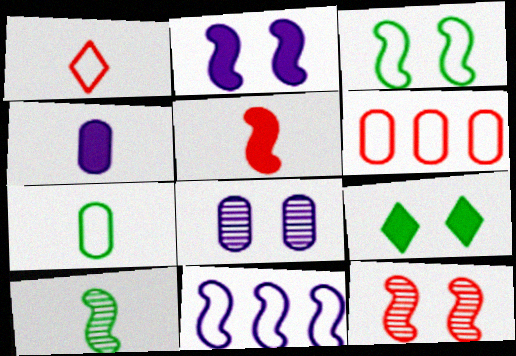[[1, 4, 10], 
[2, 3, 12]]